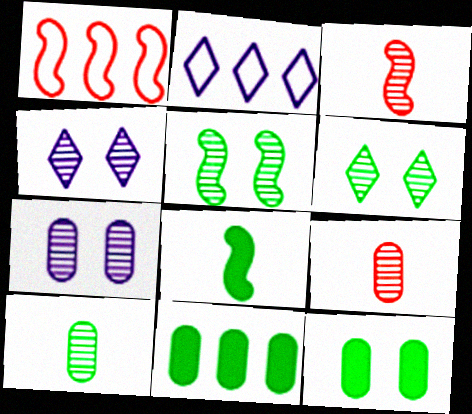[[2, 3, 12]]